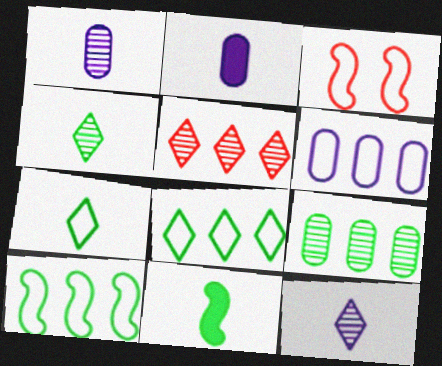[[3, 6, 7]]